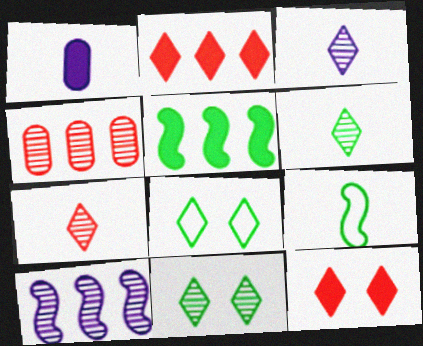[[1, 5, 12], 
[1, 7, 9], 
[2, 3, 8], 
[3, 6, 7]]